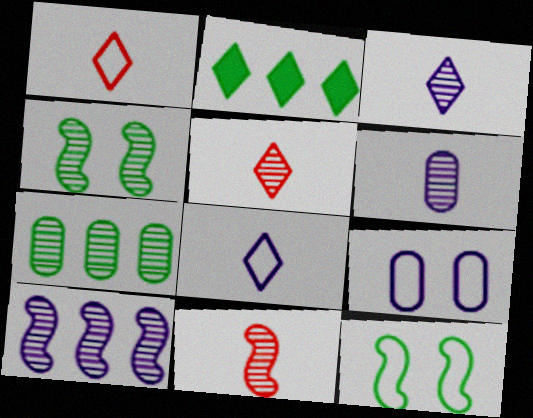[[2, 9, 11], 
[4, 10, 11]]